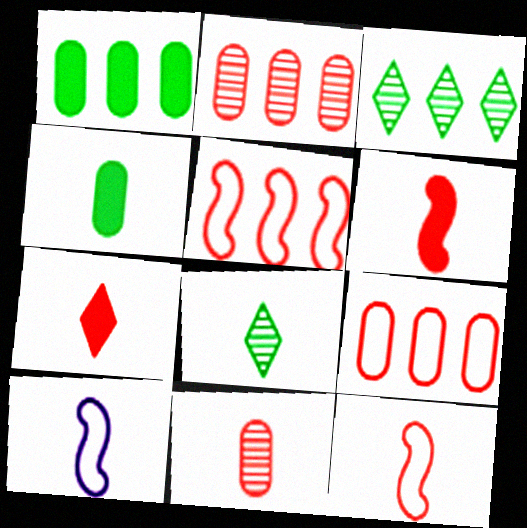[[7, 11, 12]]